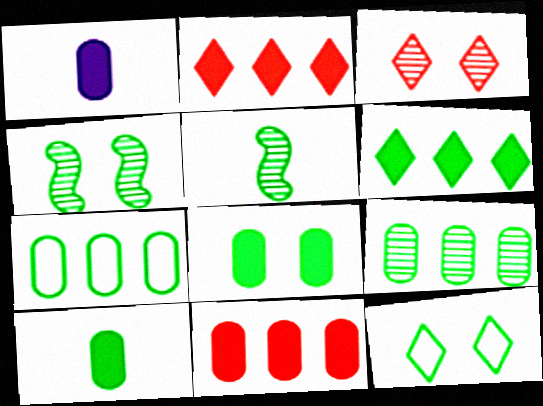[[1, 8, 11], 
[4, 8, 12]]